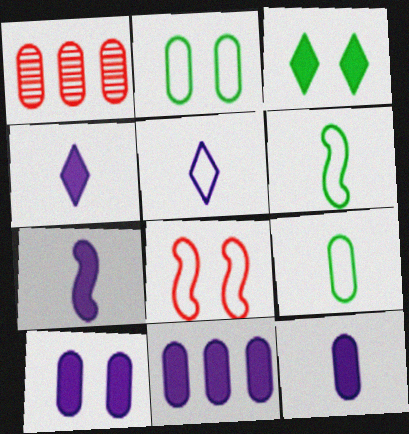[[1, 2, 12], 
[1, 9, 10], 
[4, 7, 12], 
[10, 11, 12]]